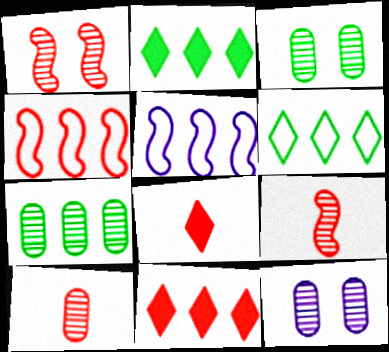[[3, 5, 8], 
[5, 7, 11], 
[7, 10, 12]]